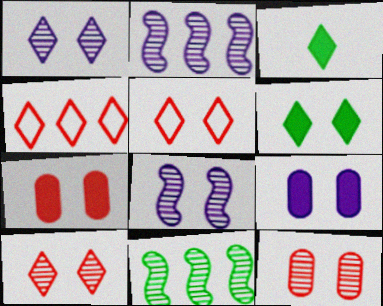[[1, 3, 4], 
[1, 5, 6]]